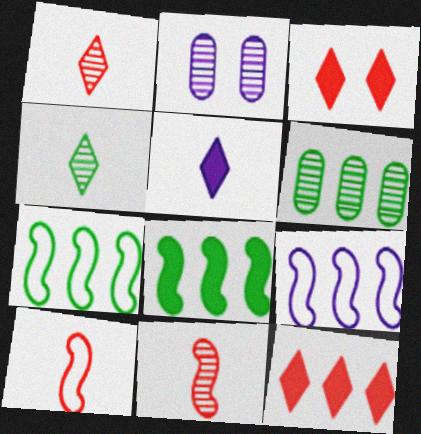[[2, 5, 9], 
[6, 9, 12]]